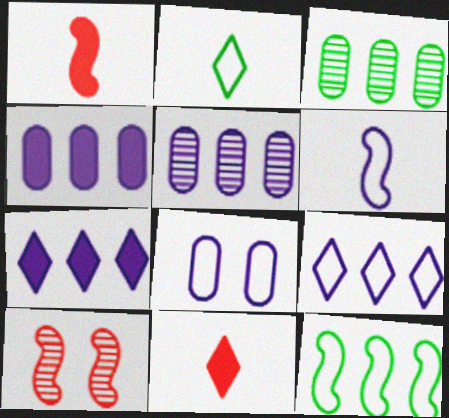[[2, 4, 10], 
[6, 8, 9]]